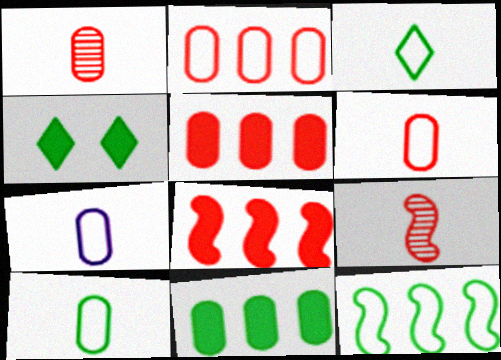[[6, 7, 10]]